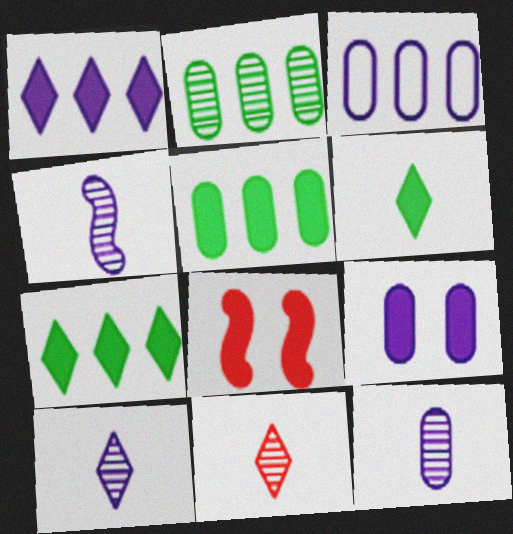[[3, 9, 12], 
[4, 10, 12]]